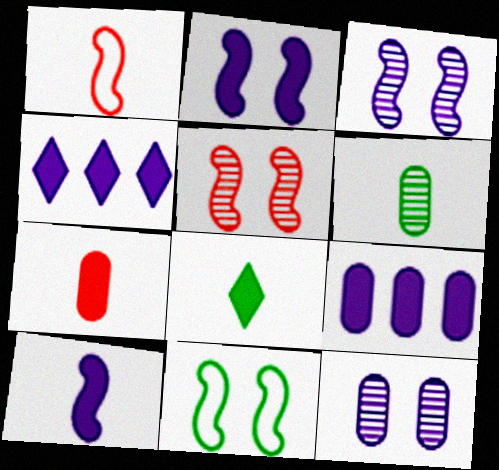[[2, 5, 11], 
[7, 8, 10]]